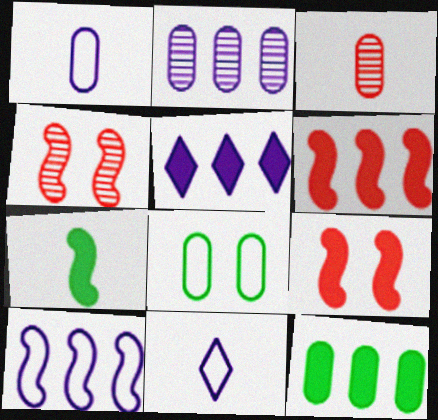[[2, 5, 10], 
[3, 7, 11], 
[4, 7, 10], 
[4, 11, 12], 
[5, 6, 12]]